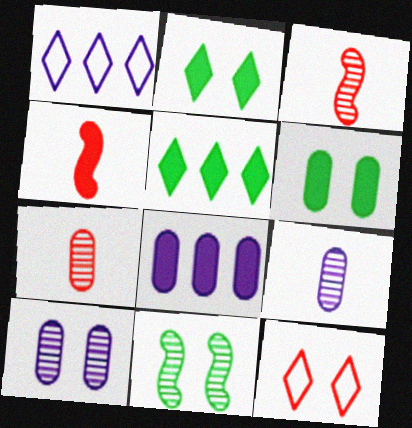[[1, 3, 6], 
[2, 4, 8]]